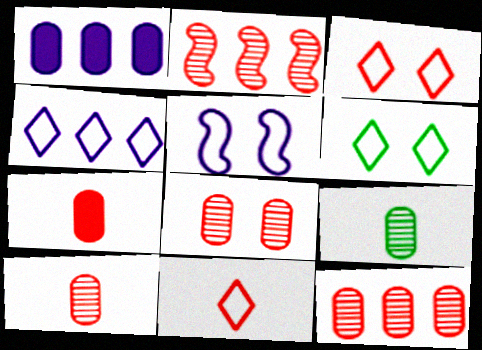[[2, 3, 7], 
[4, 6, 11], 
[8, 10, 12]]